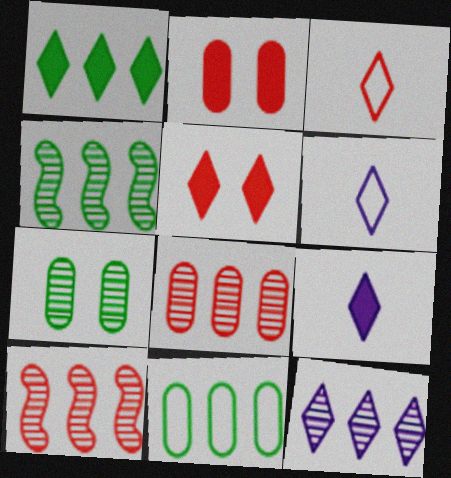[[1, 4, 11], 
[1, 5, 9], 
[2, 3, 10], 
[2, 4, 6], 
[4, 8, 12]]